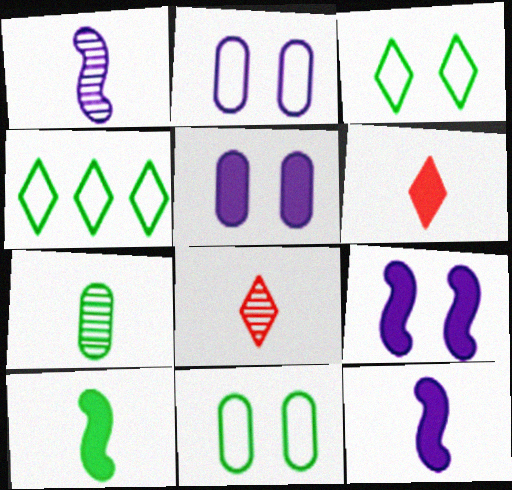[[1, 7, 8]]